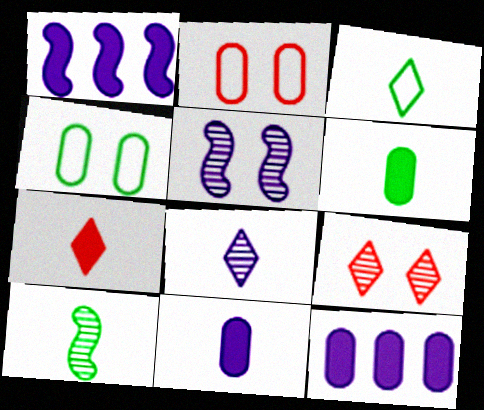[[3, 6, 10], 
[3, 7, 8]]